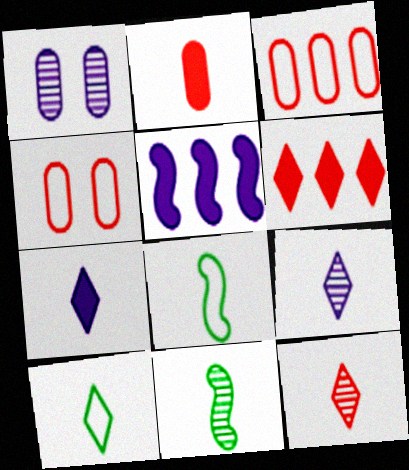[[1, 6, 8], 
[2, 8, 9], 
[7, 10, 12]]